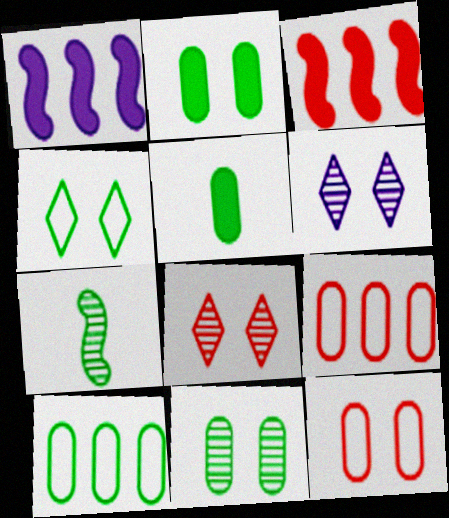[[5, 10, 11]]